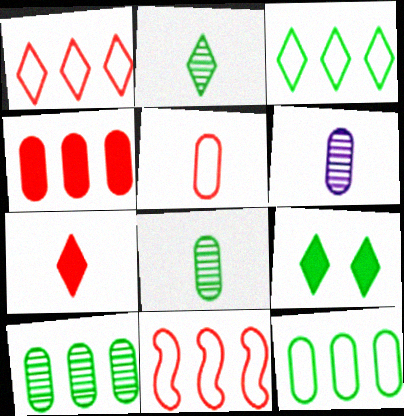[[2, 3, 9], 
[6, 9, 11]]